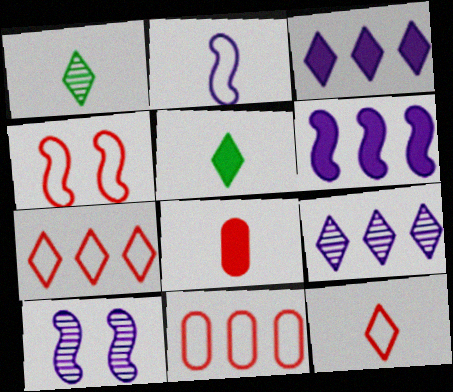[[1, 2, 8], 
[2, 6, 10], 
[4, 11, 12], 
[5, 10, 11]]